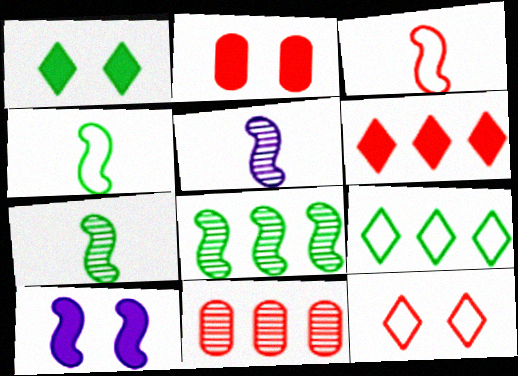[[1, 2, 10], 
[2, 5, 9], 
[3, 8, 10]]